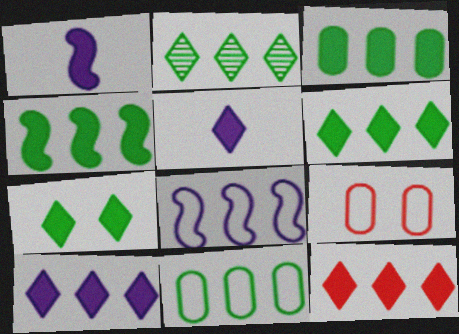[[1, 2, 9], 
[2, 4, 11], 
[3, 4, 6], 
[5, 7, 12], 
[6, 10, 12]]